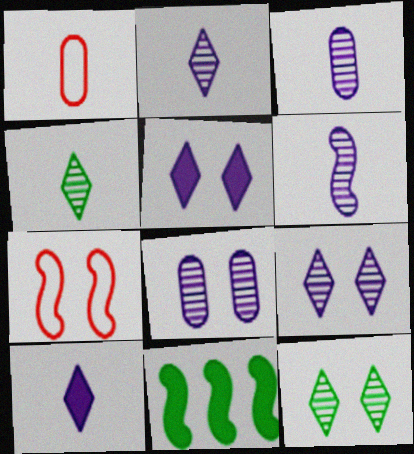[[1, 9, 11], 
[2, 3, 6], 
[6, 7, 11]]